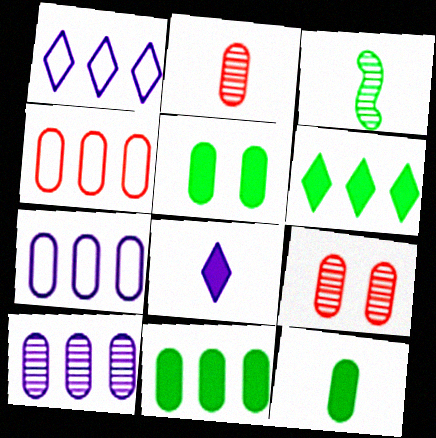[[2, 5, 7], 
[4, 10, 11], 
[5, 11, 12], 
[7, 9, 12]]